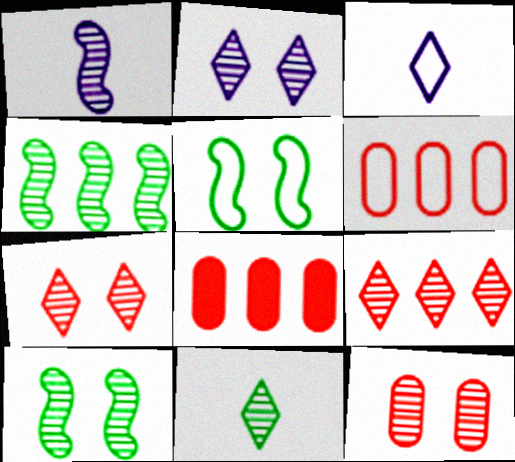[[2, 9, 11], 
[2, 10, 12], 
[3, 5, 6], 
[3, 8, 10]]